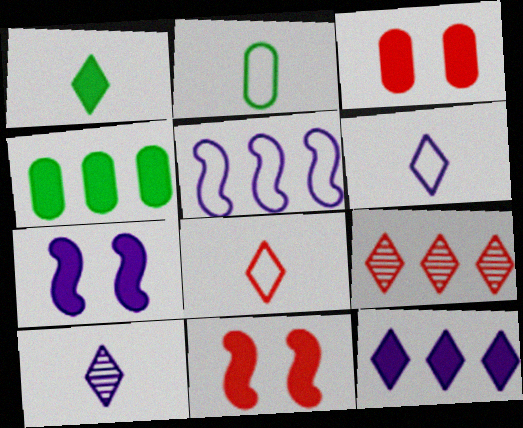[[1, 8, 10], 
[2, 7, 9], 
[4, 5, 9]]